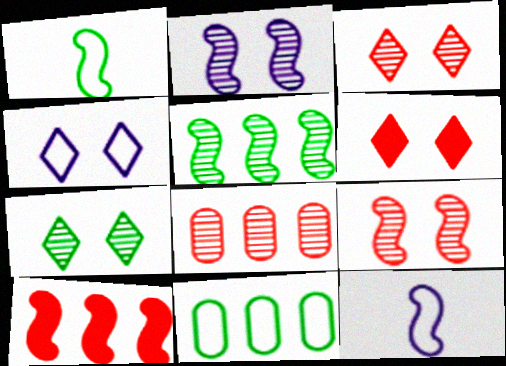[[1, 2, 10], 
[4, 6, 7]]